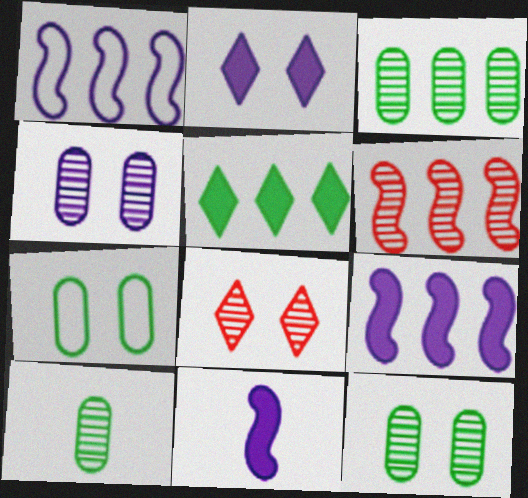[[3, 10, 12]]